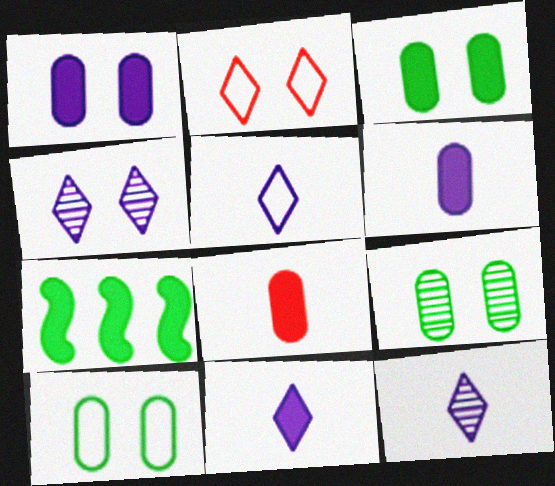[[3, 9, 10], 
[5, 11, 12]]